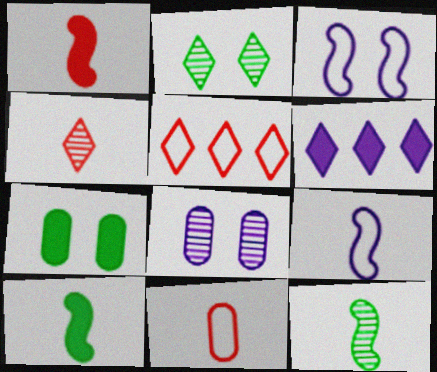[[1, 4, 11], 
[1, 6, 7], 
[1, 9, 12], 
[5, 8, 10], 
[6, 8, 9]]